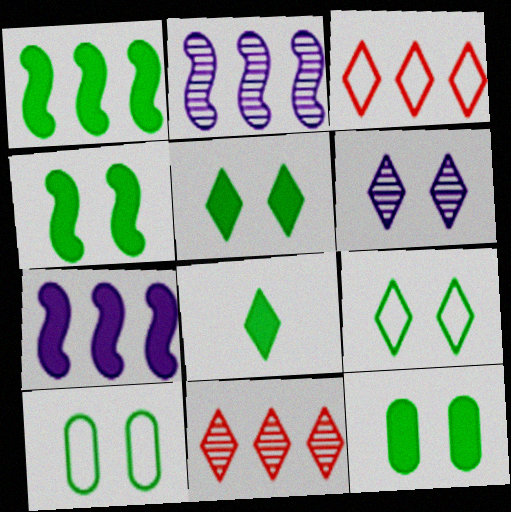[[1, 8, 12], 
[3, 6, 8], 
[4, 5, 12]]